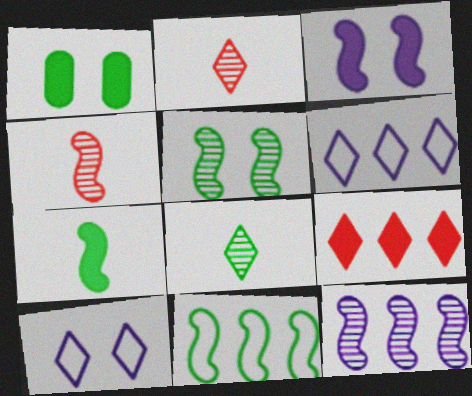[[1, 4, 6], 
[1, 8, 11], 
[3, 4, 11], 
[4, 5, 12], 
[5, 7, 11], 
[8, 9, 10]]